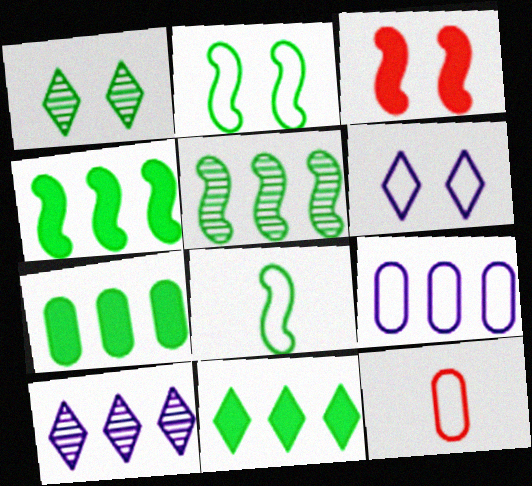[[1, 7, 8], 
[4, 7, 11]]